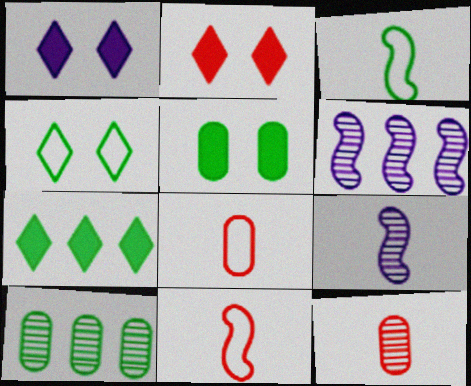[[1, 10, 11]]